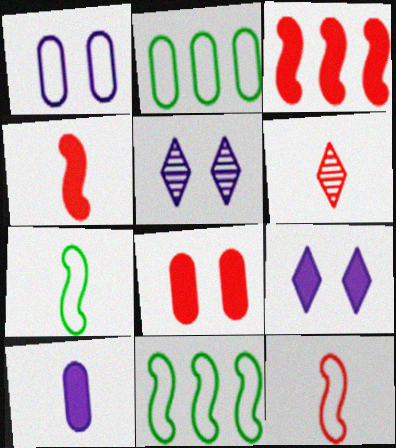[[2, 4, 5], 
[6, 7, 10]]